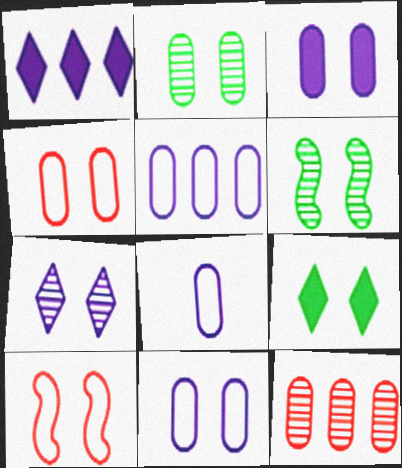[[2, 3, 4], 
[5, 8, 11]]